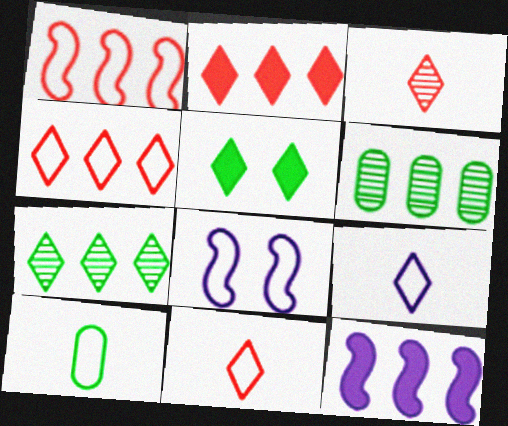[[4, 6, 12], 
[4, 8, 10]]